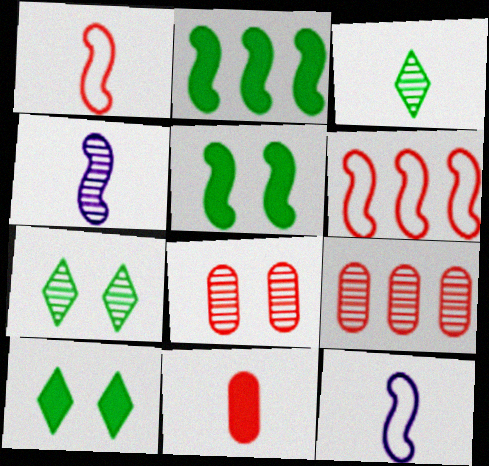[[3, 11, 12], 
[4, 5, 6], 
[4, 7, 9], 
[9, 10, 12]]